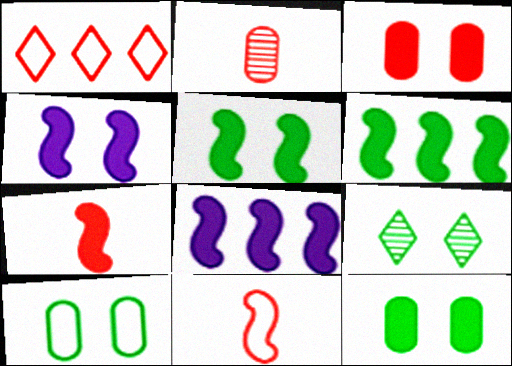[[4, 6, 7], 
[5, 7, 8], 
[5, 9, 10]]